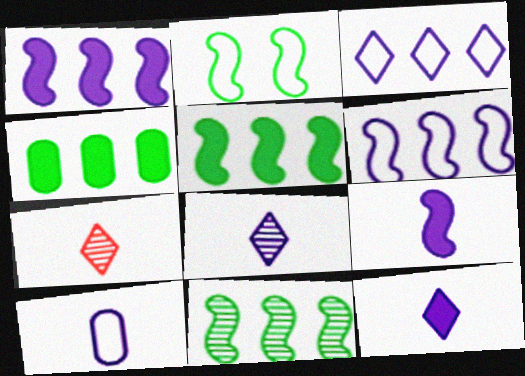[[8, 9, 10]]